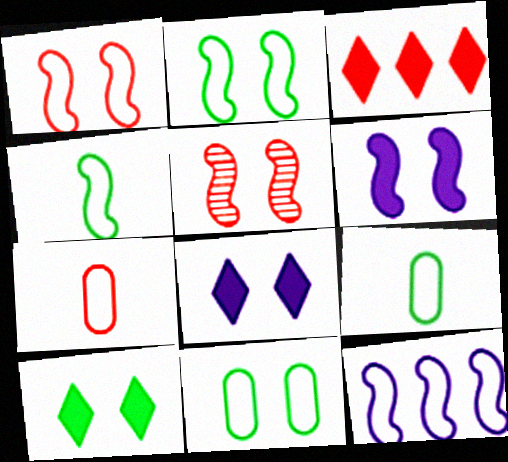[[1, 4, 12], 
[2, 5, 6], 
[3, 5, 7], 
[5, 8, 11]]